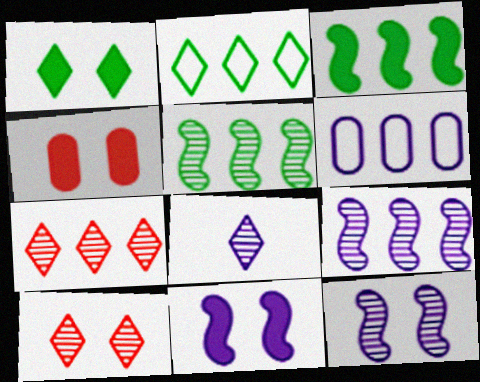[[1, 4, 11], 
[3, 6, 7], 
[6, 8, 11]]